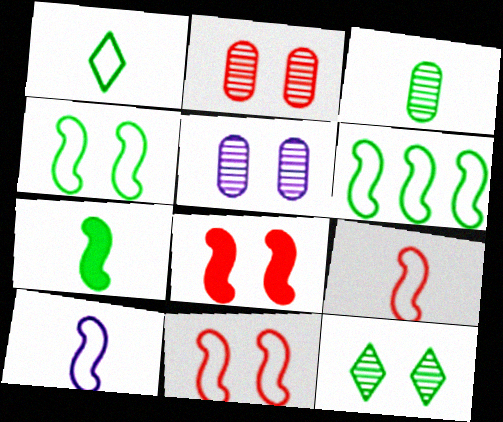[[1, 3, 7], 
[6, 10, 11]]